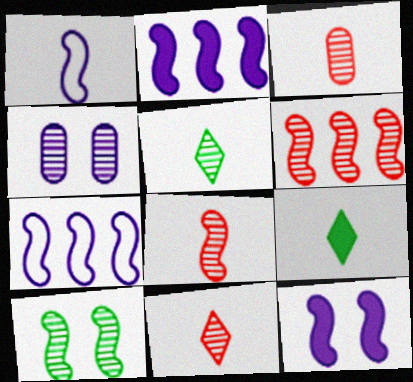[[1, 3, 9], 
[3, 8, 11], 
[4, 5, 6]]